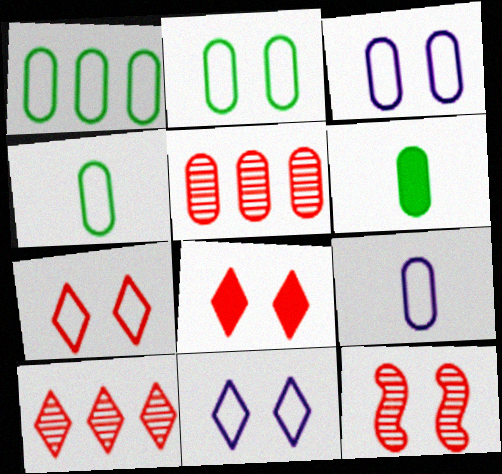[[1, 2, 4], 
[3, 5, 6]]